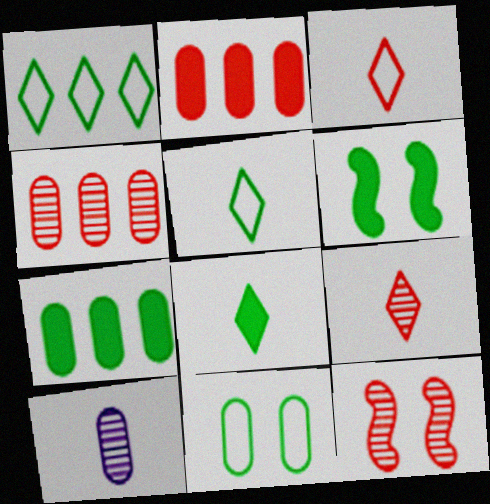[[2, 3, 12], 
[2, 10, 11], 
[4, 9, 12], 
[6, 7, 8]]